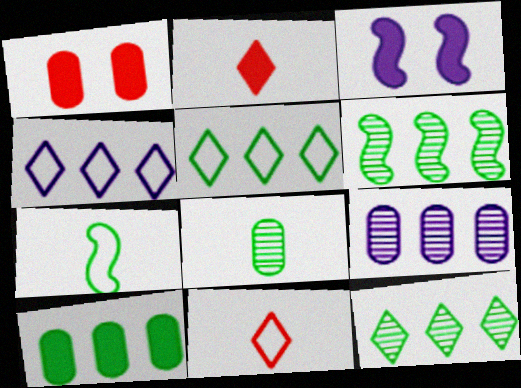[[2, 3, 10], 
[5, 6, 10]]